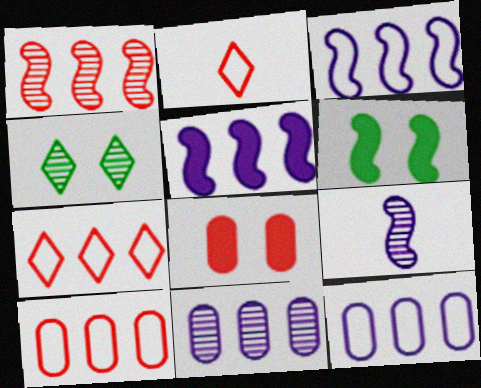[[1, 2, 8], 
[2, 6, 11]]